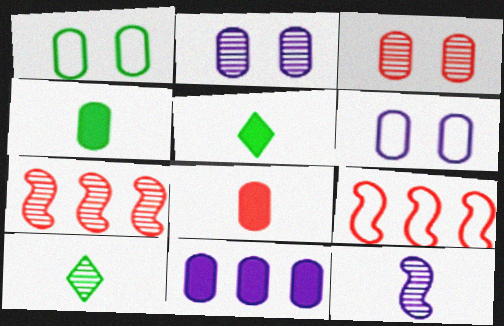[[2, 5, 9], 
[2, 7, 10], 
[5, 6, 7]]